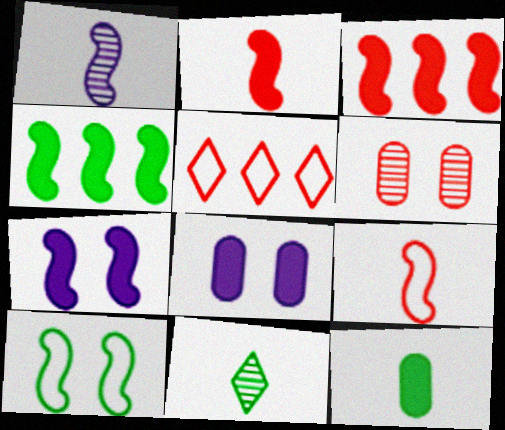[[1, 3, 10], 
[2, 4, 7], 
[2, 5, 6]]